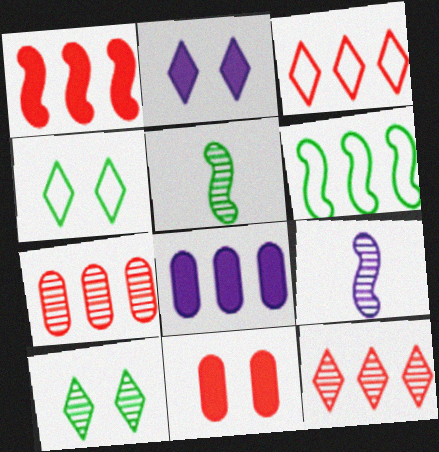[[1, 3, 7], 
[6, 8, 12], 
[7, 9, 10]]